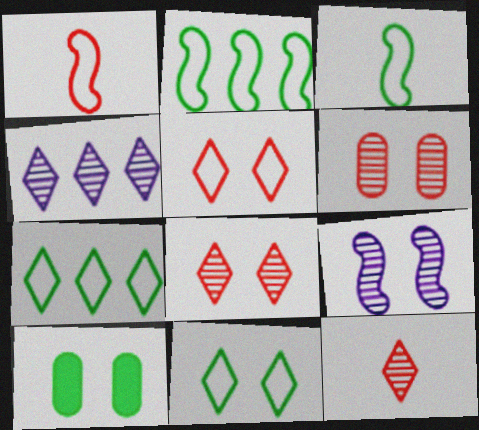[[1, 4, 10], 
[5, 9, 10]]